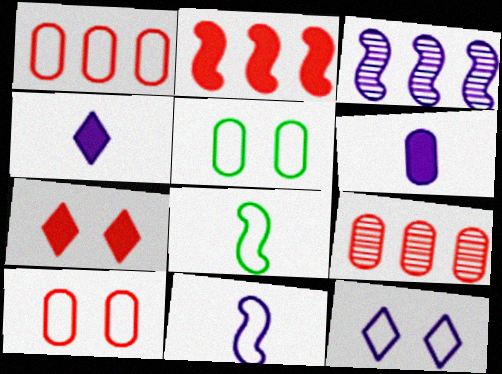[[1, 8, 12], 
[3, 6, 12], 
[5, 6, 9]]